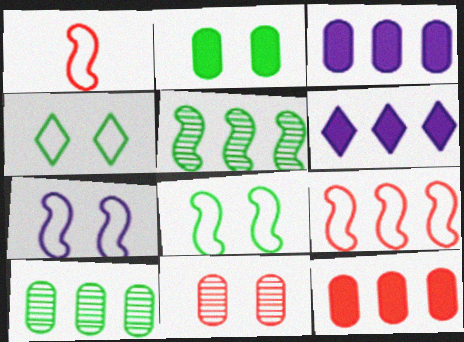[[6, 9, 10]]